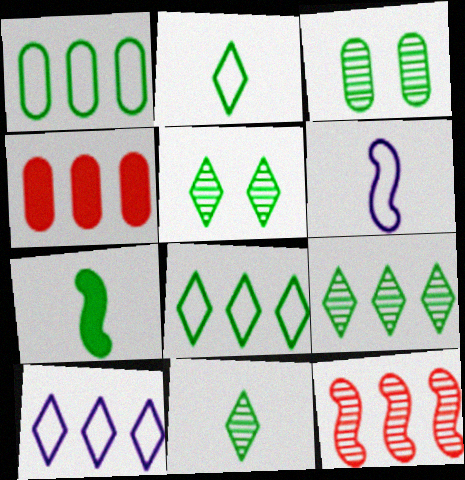[[1, 5, 7], 
[3, 7, 8], 
[4, 5, 6], 
[5, 9, 11]]